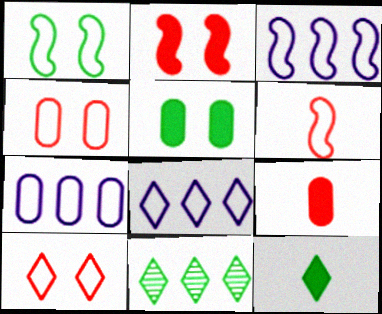[[1, 3, 6], 
[3, 7, 8]]